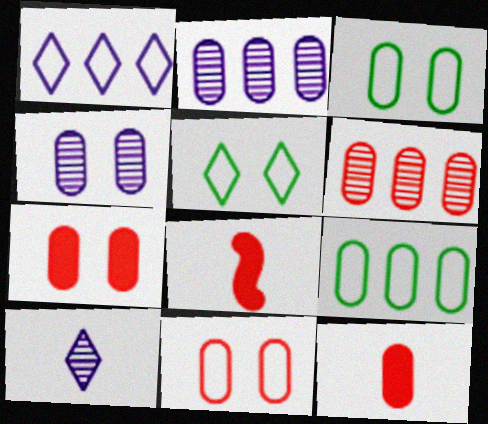[[2, 3, 12], 
[2, 5, 8], 
[3, 4, 7], 
[4, 9, 12], 
[6, 11, 12]]